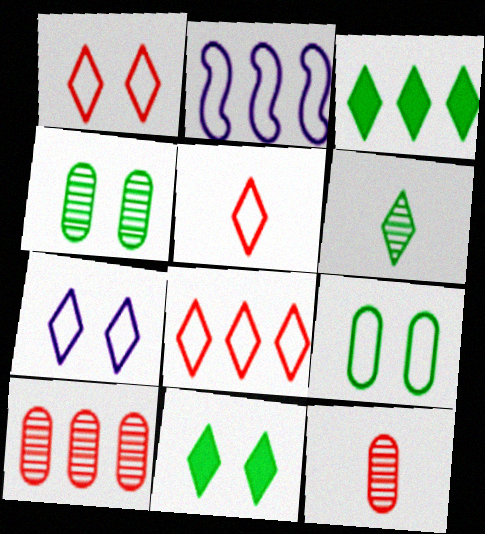[[1, 5, 8], 
[2, 3, 10], 
[2, 5, 9], 
[2, 11, 12]]